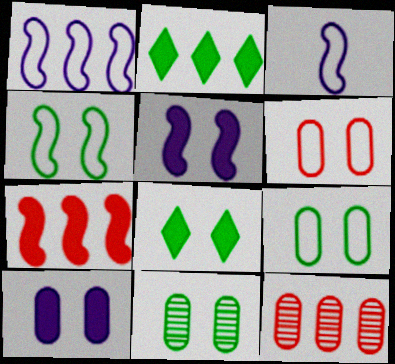[[1, 2, 12], 
[3, 8, 12], 
[4, 8, 11], 
[6, 10, 11]]